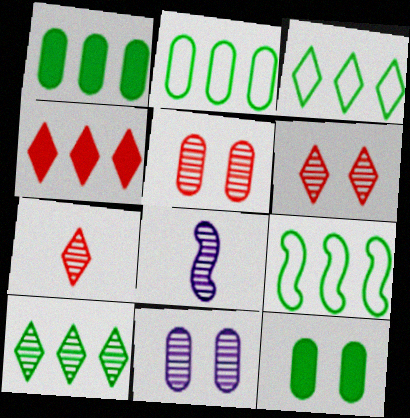[[1, 9, 10], 
[2, 3, 9], 
[5, 8, 10]]